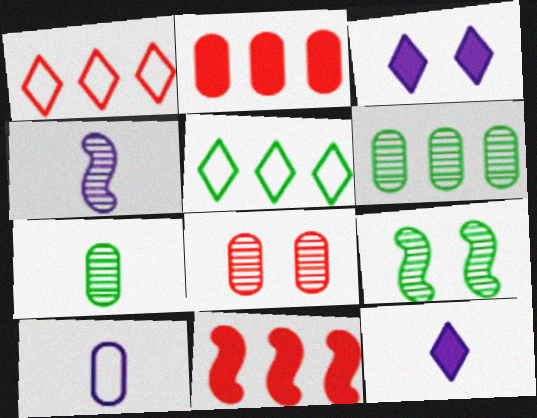[[4, 10, 12]]